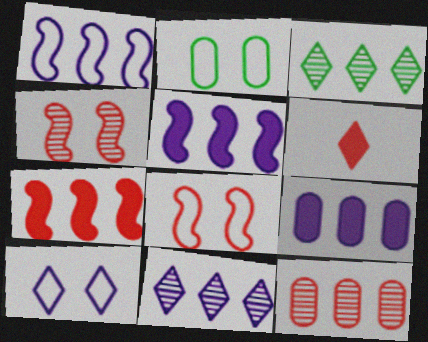[[1, 9, 11], 
[2, 8, 10], 
[3, 6, 10], 
[6, 8, 12]]